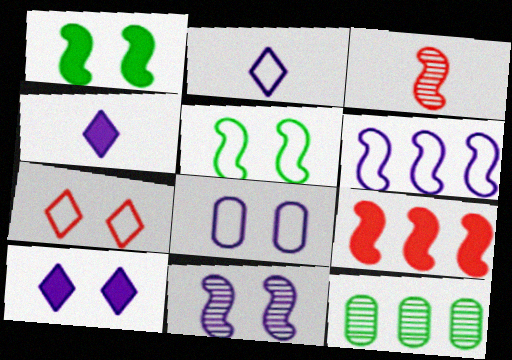[[1, 3, 6], 
[2, 6, 8], 
[5, 7, 8], 
[8, 10, 11]]